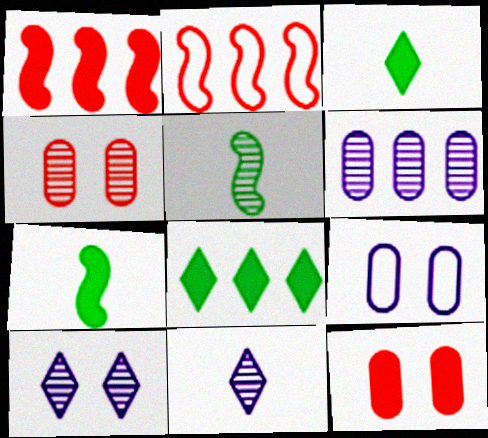[[2, 6, 8]]